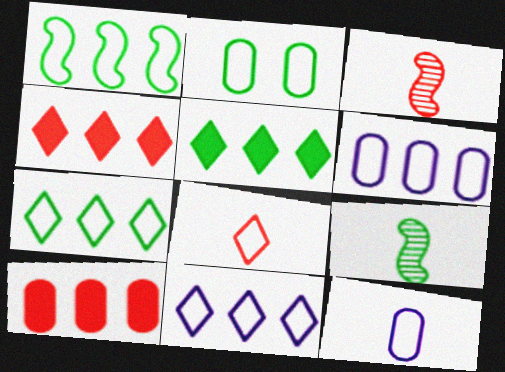[[2, 5, 9]]